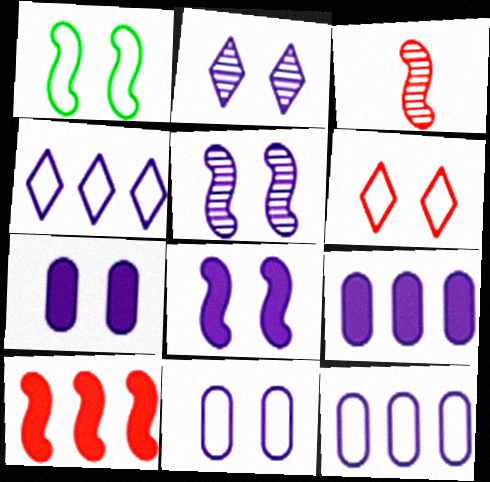[[1, 6, 11], 
[2, 8, 11]]